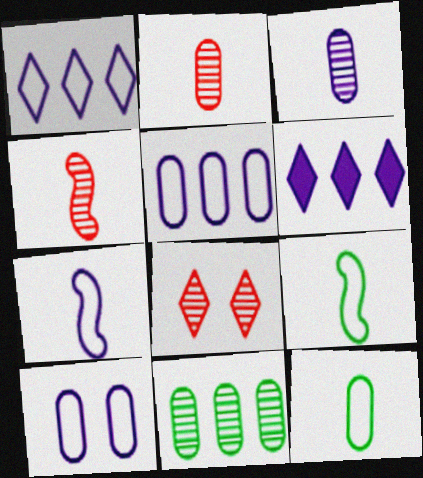[[1, 7, 10]]